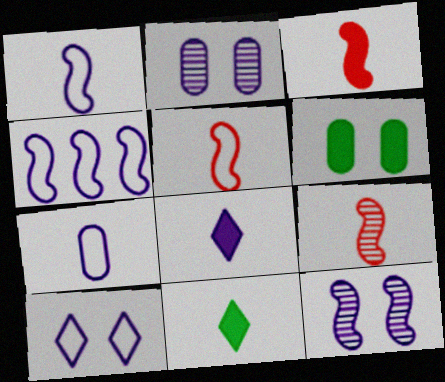[[2, 4, 8], 
[3, 5, 9], 
[4, 7, 10], 
[7, 9, 11]]